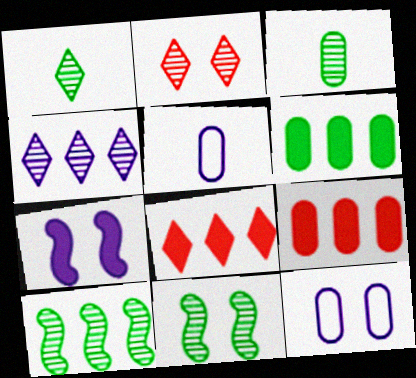[[1, 2, 4], 
[3, 9, 12], 
[4, 5, 7], 
[5, 8, 11]]